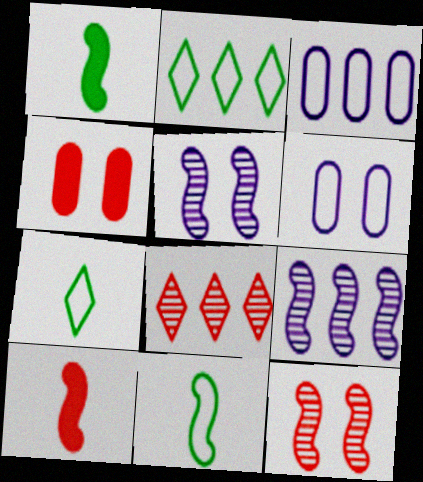[[1, 6, 8], 
[4, 7, 9]]